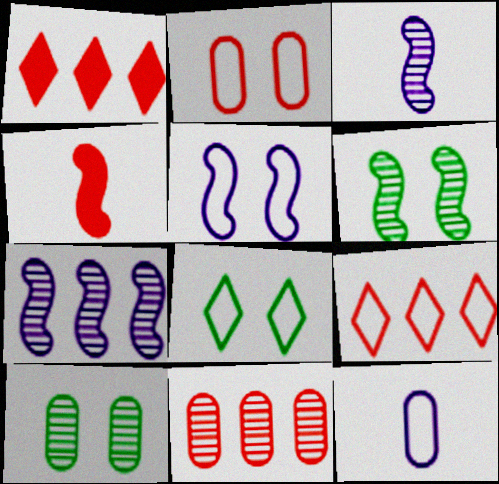[[1, 6, 12], 
[2, 5, 8]]